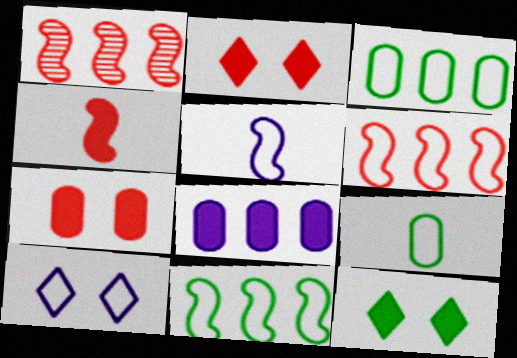[[4, 8, 12], 
[6, 9, 10]]